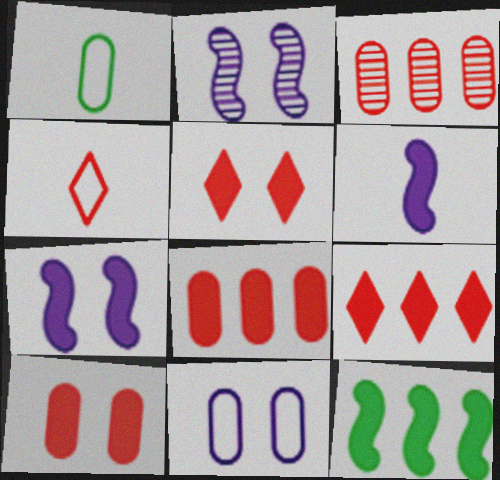[[1, 2, 9]]